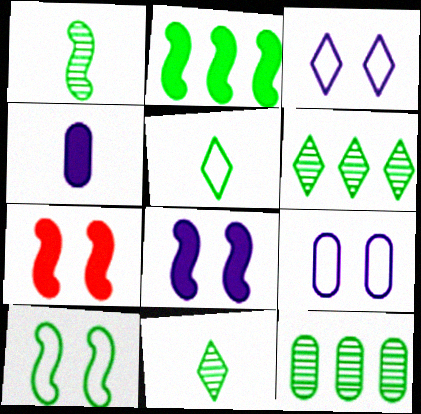[[1, 2, 10]]